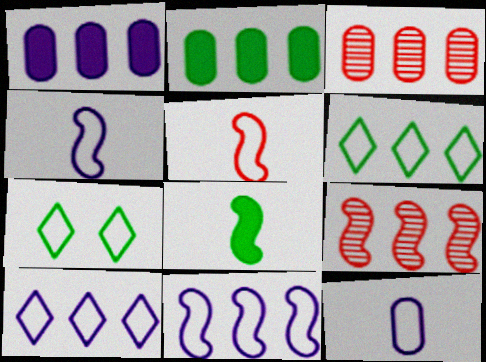[[1, 6, 9], 
[2, 9, 10]]